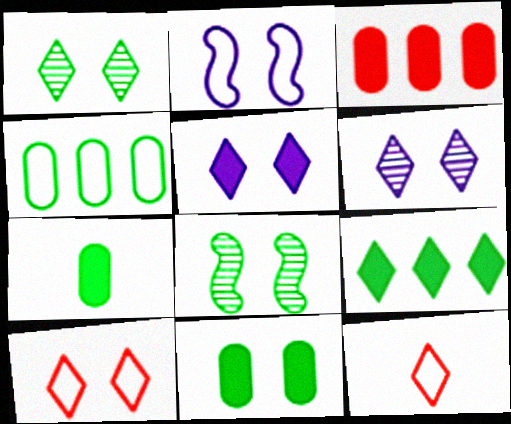[[1, 5, 10], 
[2, 4, 12], 
[6, 9, 12]]